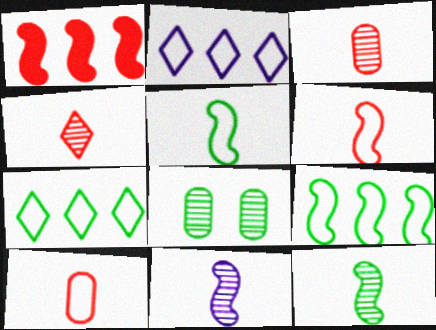[]